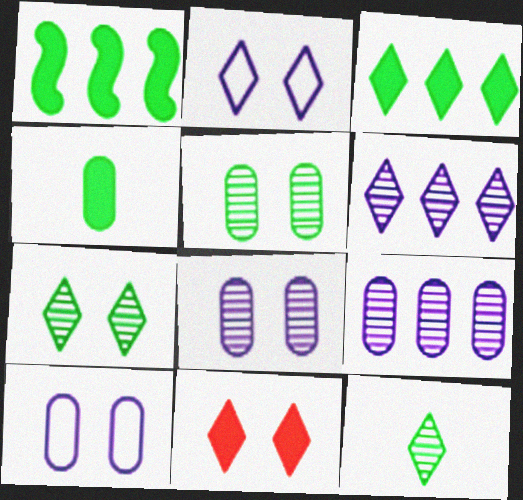[[2, 7, 11]]